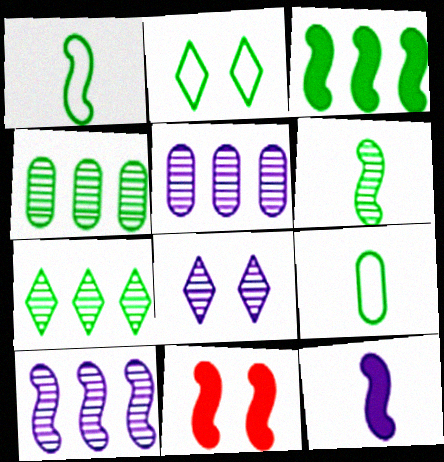[[1, 10, 11], 
[3, 11, 12]]